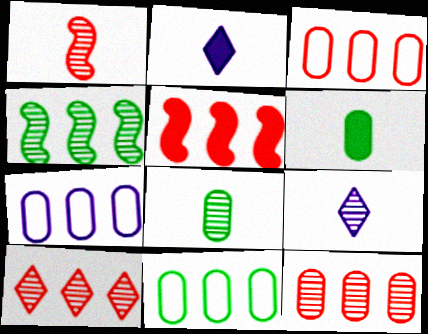[[1, 8, 9], 
[3, 5, 10], 
[3, 7, 11]]